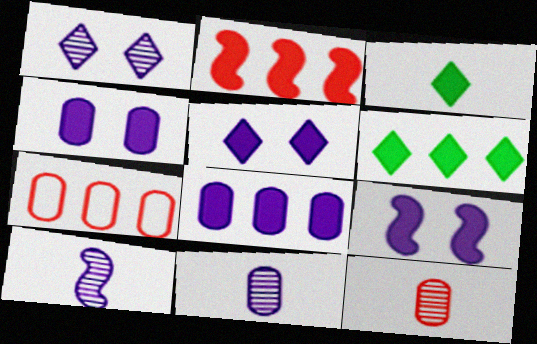[[2, 3, 4], 
[2, 6, 8], 
[4, 5, 9]]